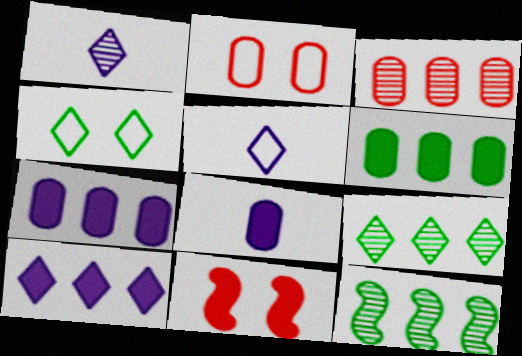[]